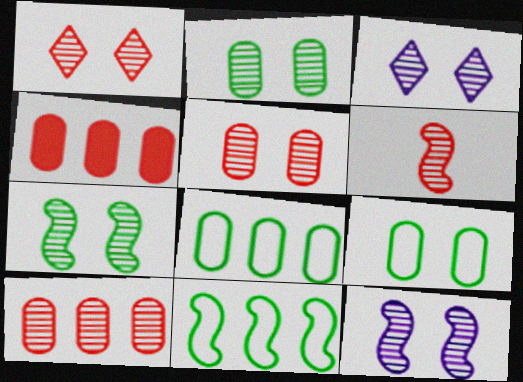[[1, 2, 12], 
[1, 6, 10], 
[3, 5, 7]]